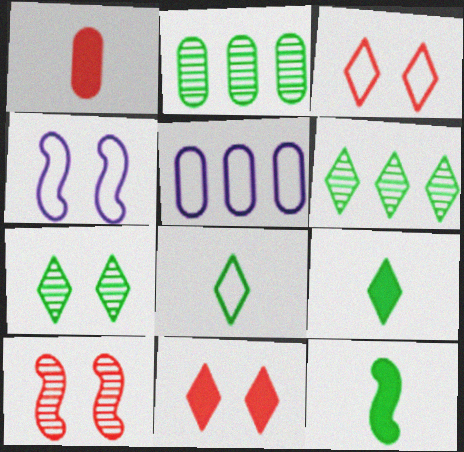[[1, 4, 6], 
[5, 9, 10]]